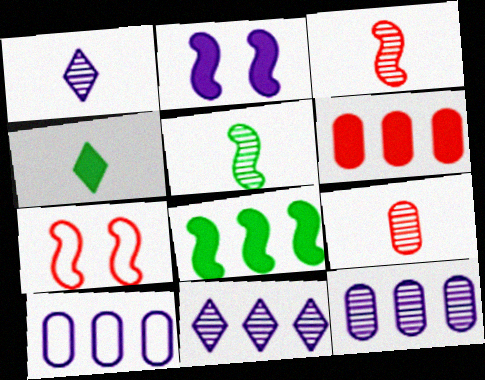[[1, 2, 10], 
[1, 5, 9], 
[2, 4, 6], 
[4, 7, 12]]